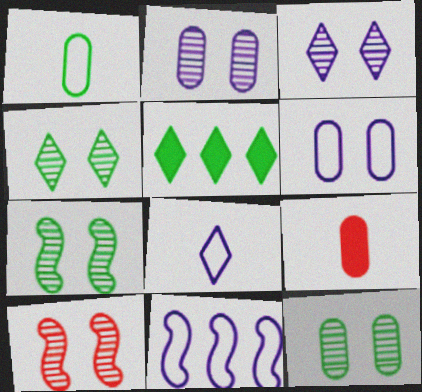[[1, 5, 7], 
[2, 4, 10], 
[3, 10, 12], 
[4, 7, 12], 
[4, 9, 11], 
[6, 8, 11]]